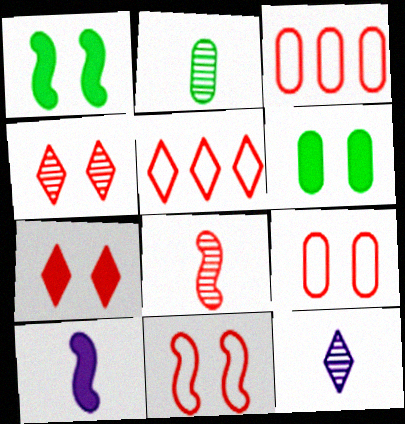[[1, 3, 12], 
[2, 8, 12], 
[3, 7, 8]]